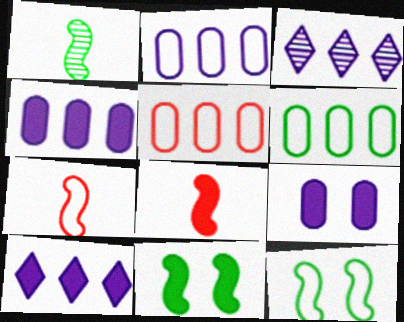[[2, 5, 6]]